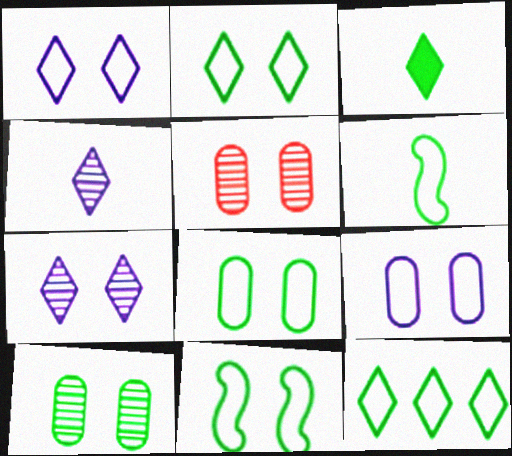[[2, 8, 11], 
[6, 8, 12]]